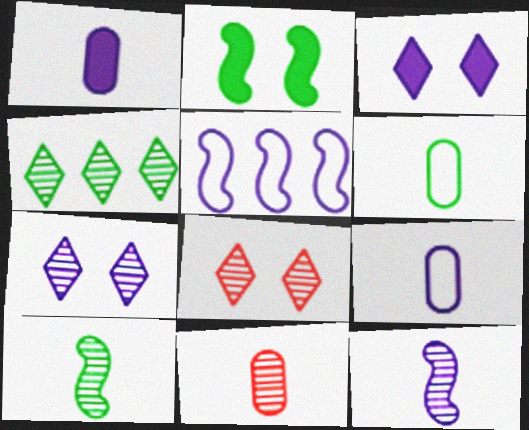[[1, 5, 7], 
[1, 6, 11], 
[2, 4, 6]]